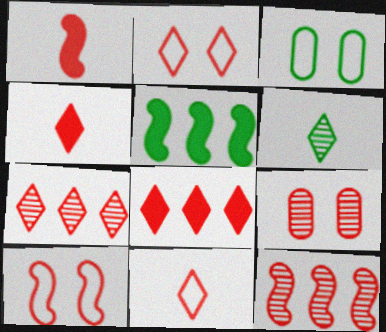[[1, 10, 12], 
[2, 4, 7], 
[3, 5, 6]]